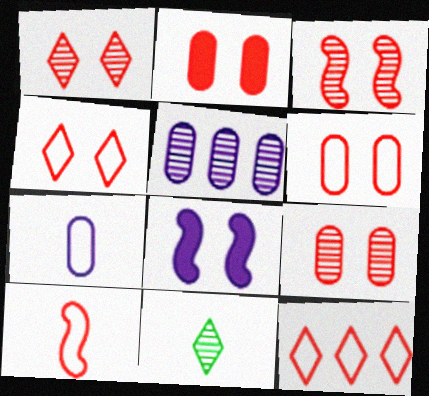[[1, 3, 9], 
[2, 3, 4], 
[2, 6, 9], 
[3, 5, 11], 
[6, 10, 12]]